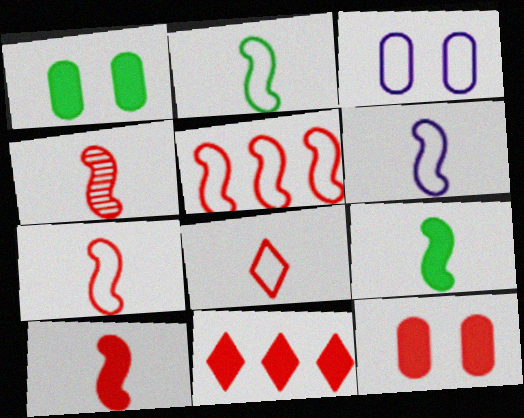[[2, 6, 7], 
[4, 6, 9], 
[4, 7, 10], 
[10, 11, 12]]